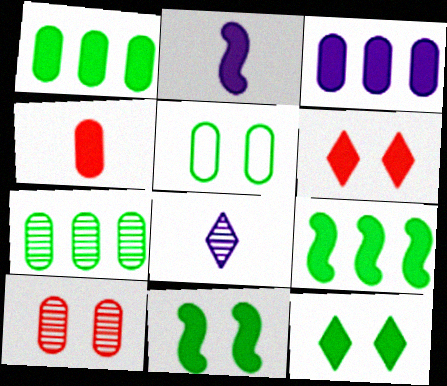[[1, 2, 6]]